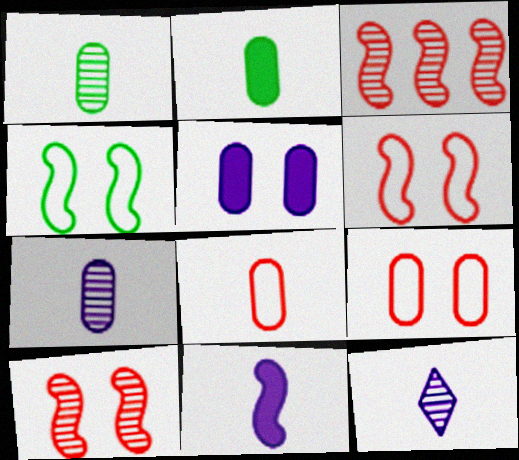[[2, 7, 8], 
[3, 4, 11]]